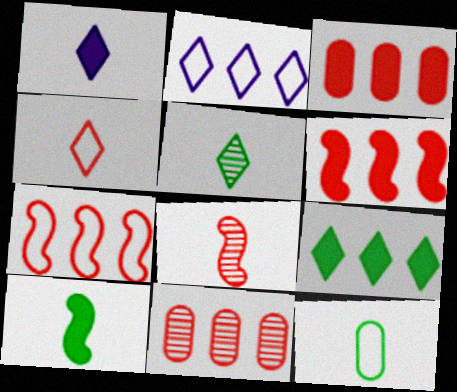[[1, 4, 5], 
[1, 8, 12], 
[5, 10, 12]]